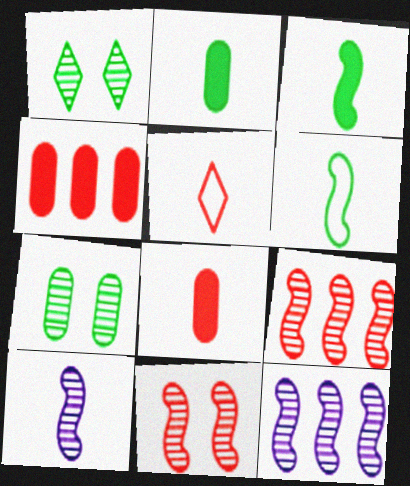[[2, 5, 10], 
[4, 5, 11]]